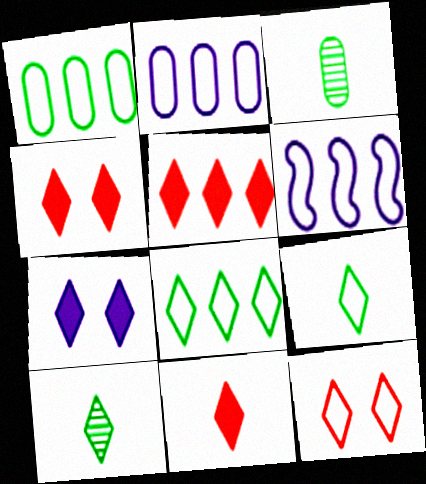[[3, 4, 6], 
[4, 5, 11]]